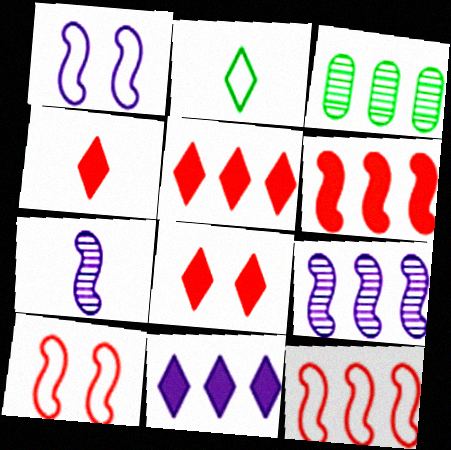[[1, 3, 4], 
[3, 11, 12], 
[4, 5, 8]]